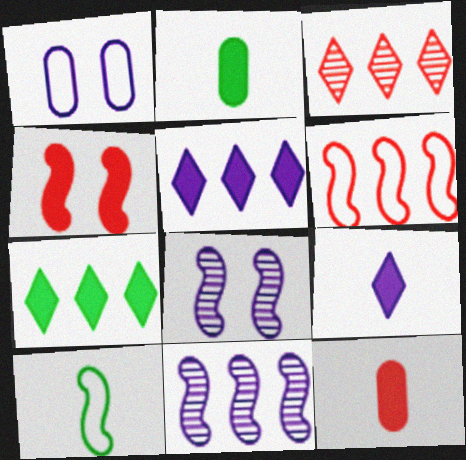[[1, 9, 11], 
[2, 4, 5], 
[4, 10, 11]]